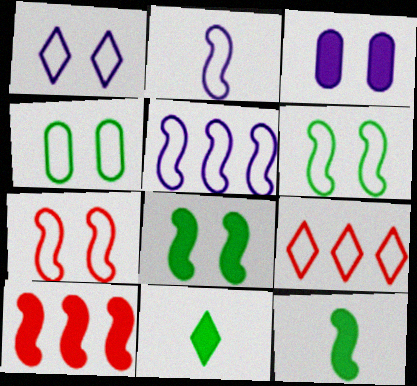[[1, 4, 7], 
[2, 4, 9], 
[3, 10, 11]]